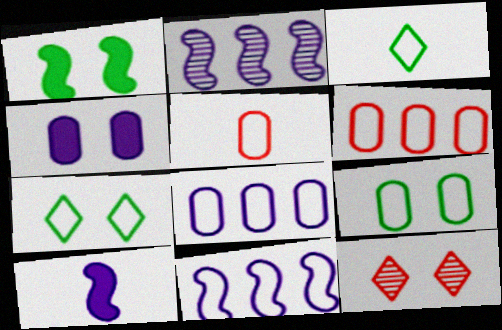[[5, 7, 11], 
[5, 8, 9]]